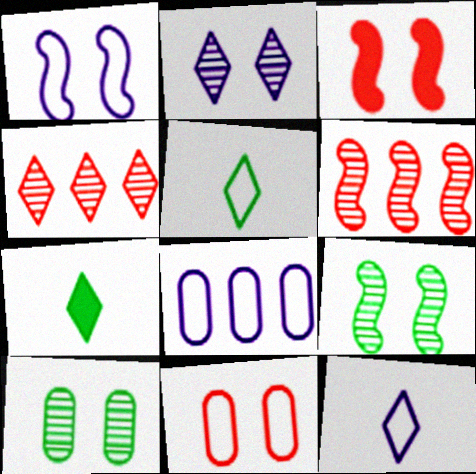[[1, 3, 9], 
[1, 8, 12]]